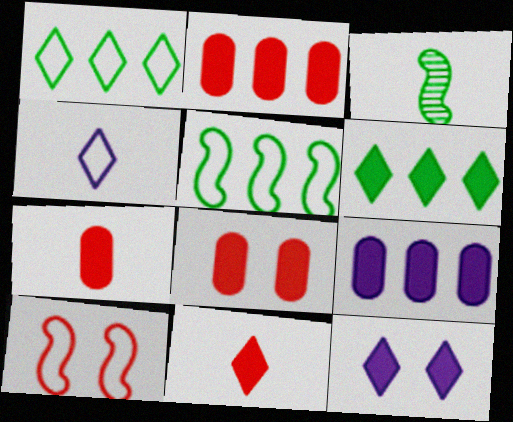[[2, 7, 8], 
[3, 4, 7], 
[6, 11, 12]]